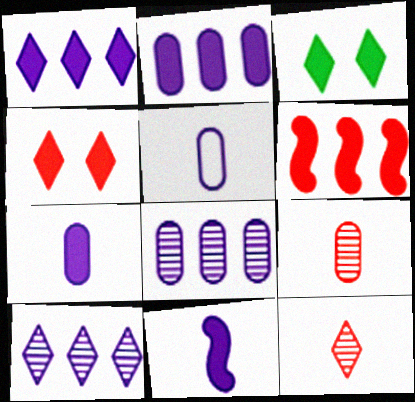[[3, 6, 7]]